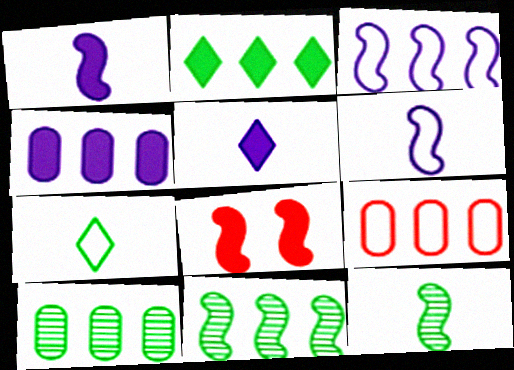[[3, 8, 12], 
[4, 9, 10], 
[6, 8, 11]]